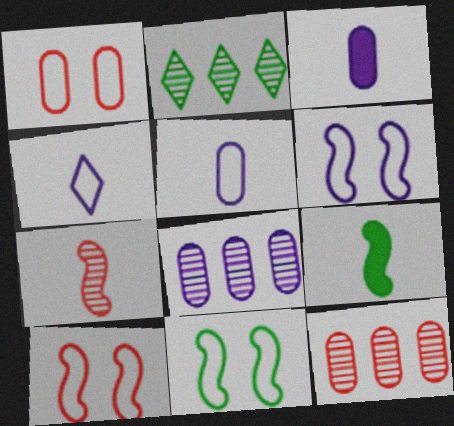[[2, 3, 10], 
[6, 10, 11]]